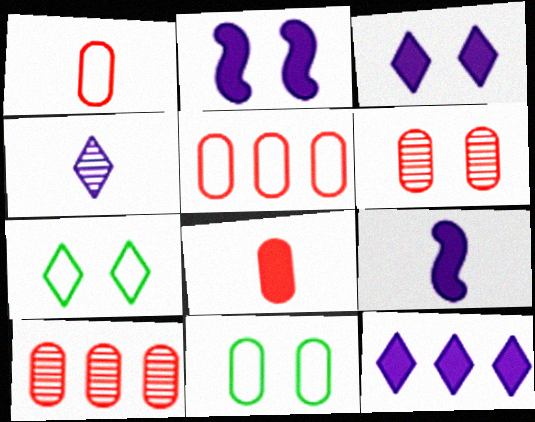[[2, 6, 7], 
[5, 6, 8], 
[7, 9, 10]]